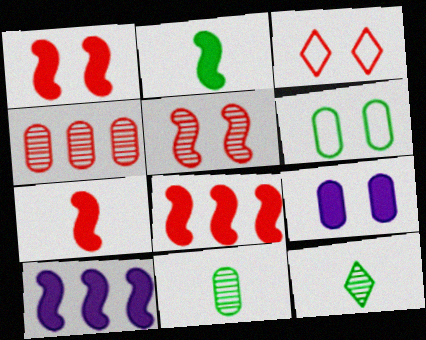[[1, 2, 10], 
[1, 7, 8], 
[3, 4, 7], 
[3, 10, 11]]